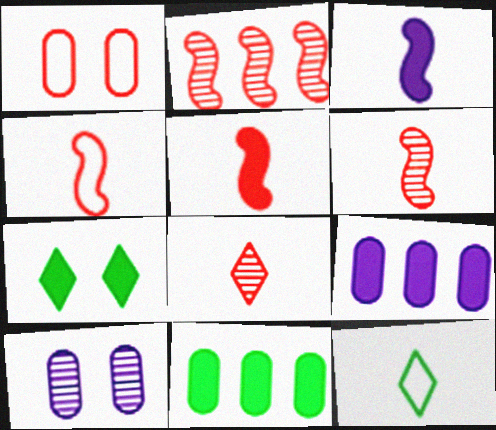[[4, 5, 6], 
[5, 7, 9]]